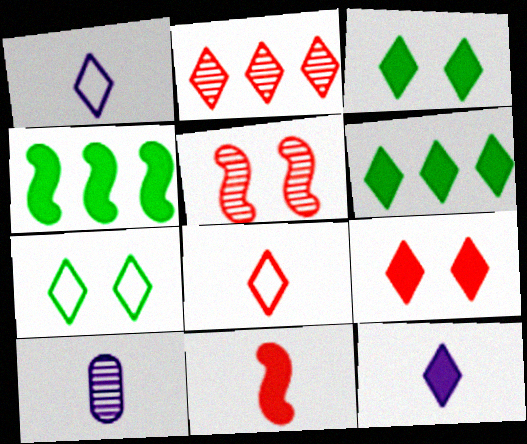[[1, 2, 3], 
[2, 7, 12], 
[2, 8, 9], 
[6, 9, 12]]